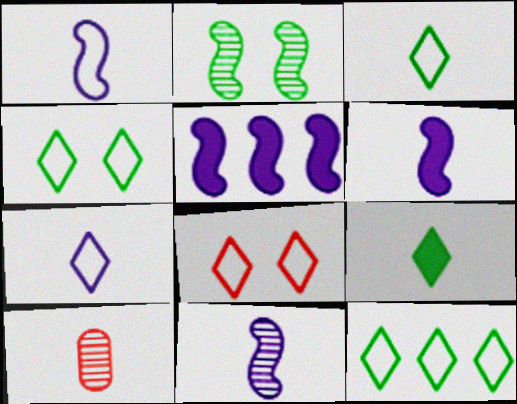[[1, 6, 11], 
[1, 9, 10], 
[3, 4, 12], 
[3, 6, 10], 
[4, 5, 10], 
[7, 8, 12]]